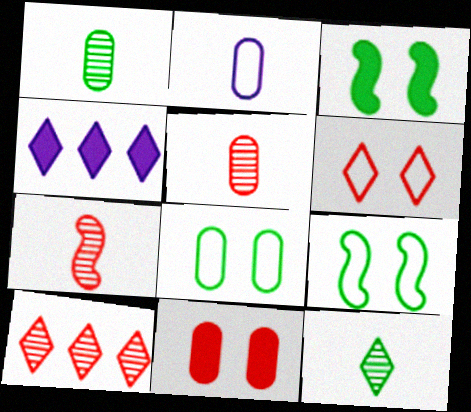[[2, 3, 10], 
[4, 5, 9], 
[4, 6, 12], 
[4, 7, 8]]